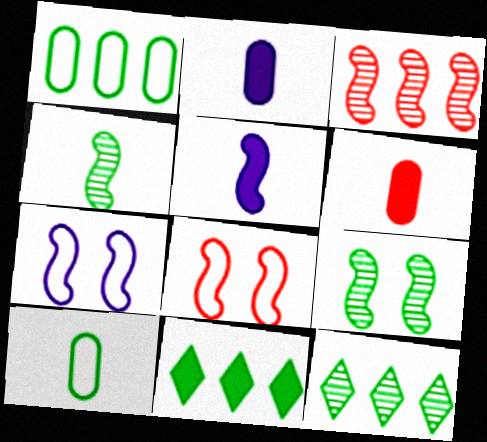[[2, 8, 12], 
[6, 7, 12], 
[9, 10, 11]]